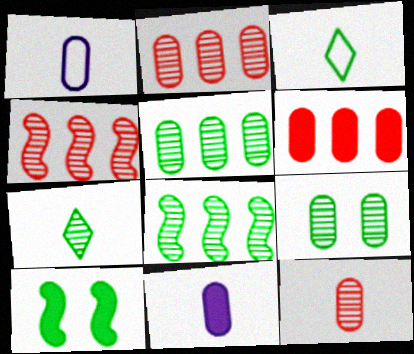[[1, 6, 9], 
[3, 5, 10], 
[7, 8, 9]]